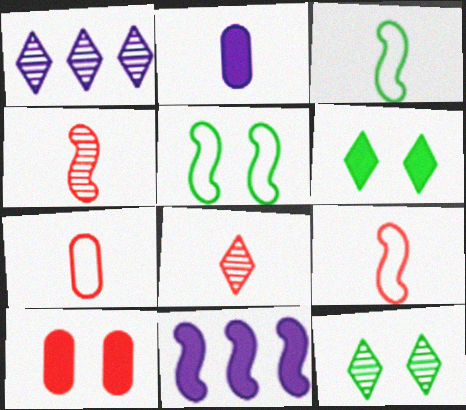[[1, 3, 10], 
[1, 8, 12], 
[2, 3, 8], 
[4, 5, 11], 
[7, 11, 12]]